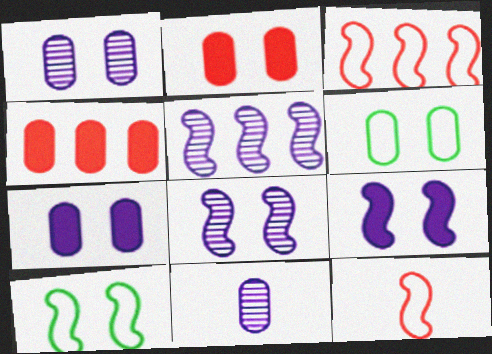[[1, 2, 6], 
[4, 6, 11]]